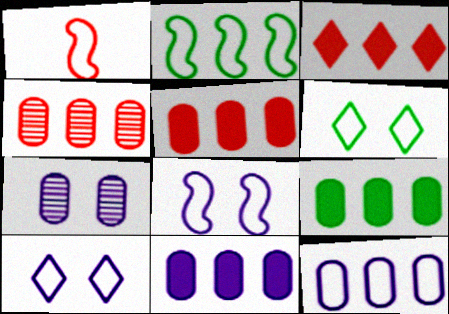[[1, 2, 8], 
[1, 6, 12], 
[4, 9, 12], 
[5, 9, 11]]